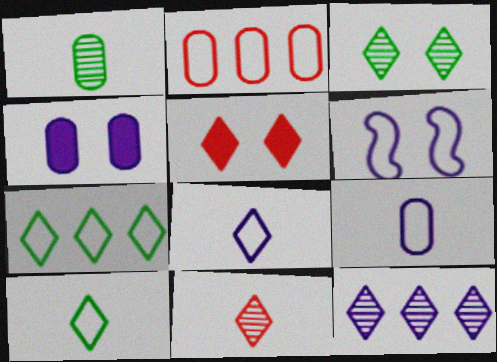[[1, 2, 4], 
[2, 6, 10], 
[3, 11, 12], 
[5, 10, 12]]